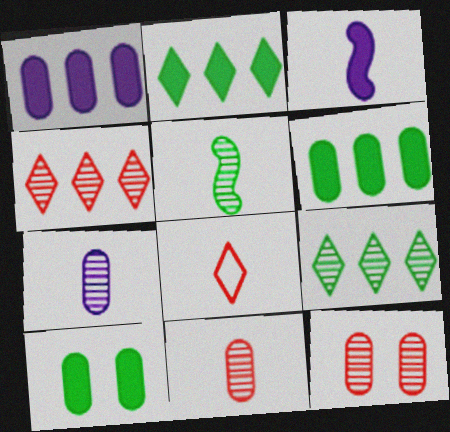[]